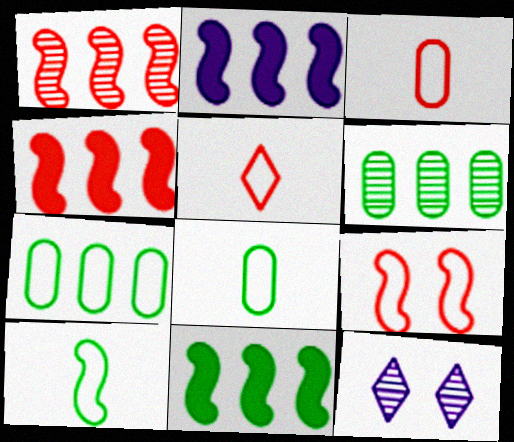[[2, 4, 11], 
[3, 11, 12], 
[4, 8, 12]]